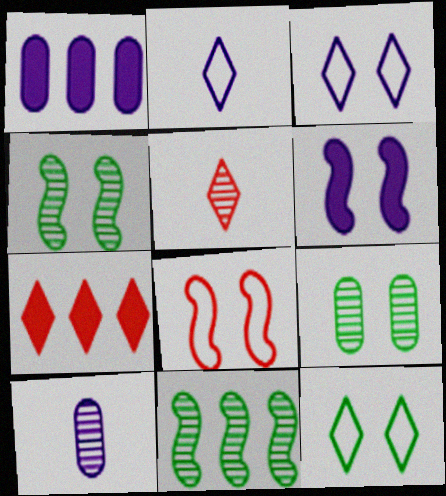[[4, 6, 8]]